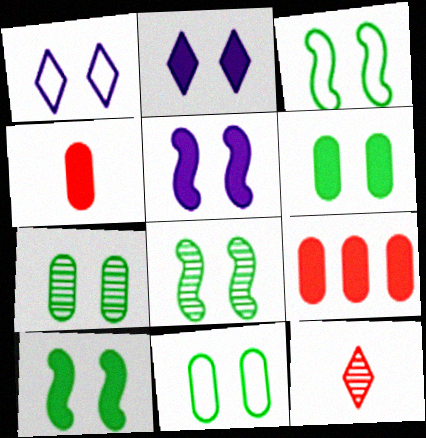[[3, 8, 10], 
[6, 7, 11]]